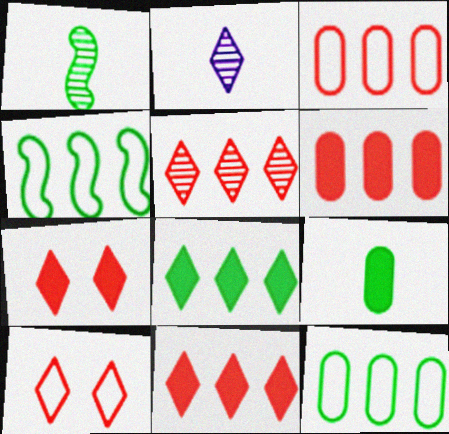[[2, 8, 10]]